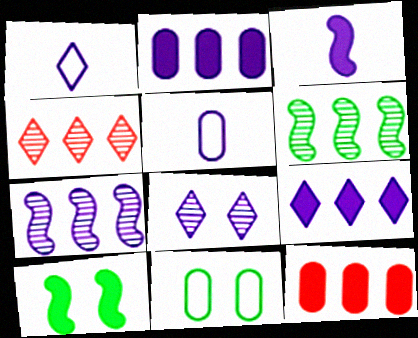[[1, 8, 9], 
[3, 4, 11], 
[4, 5, 10]]